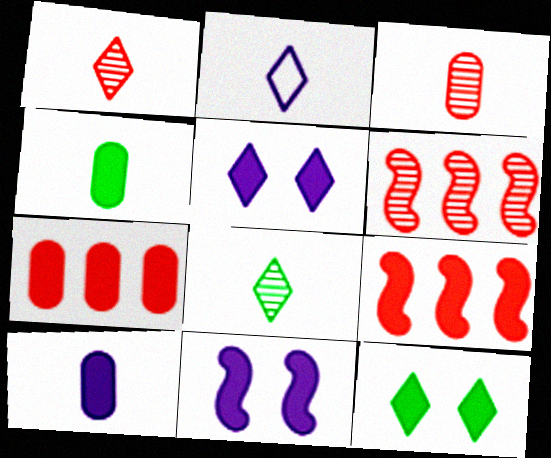[[4, 5, 9], 
[9, 10, 12]]